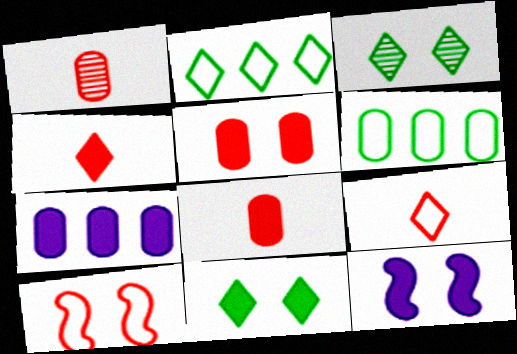[[1, 2, 12], 
[5, 11, 12]]